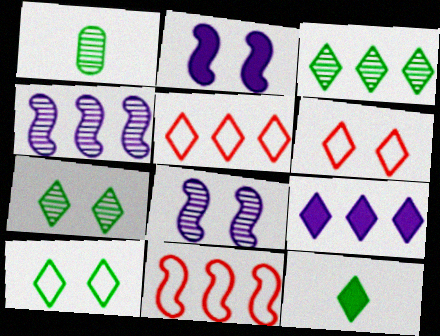[[1, 2, 5], 
[3, 5, 9], 
[3, 10, 12]]